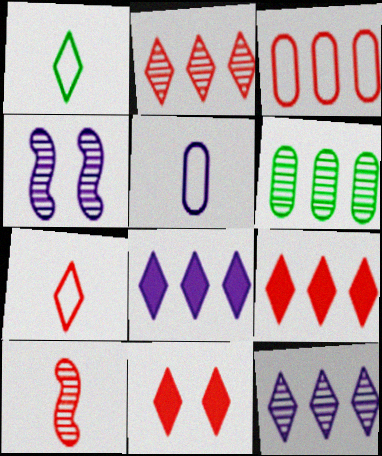[[1, 11, 12], 
[2, 7, 11], 
[3, 10, 11], 
[4, 5, 8]]